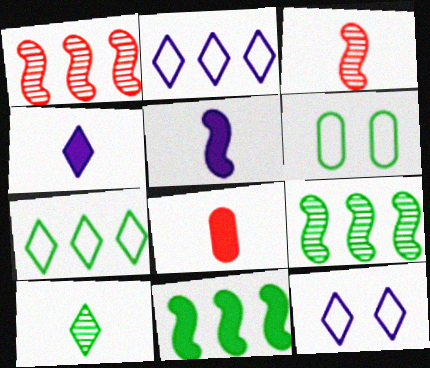[[1, 4, 6], 
[6, 10, 11], 
[8, 9, 12]]